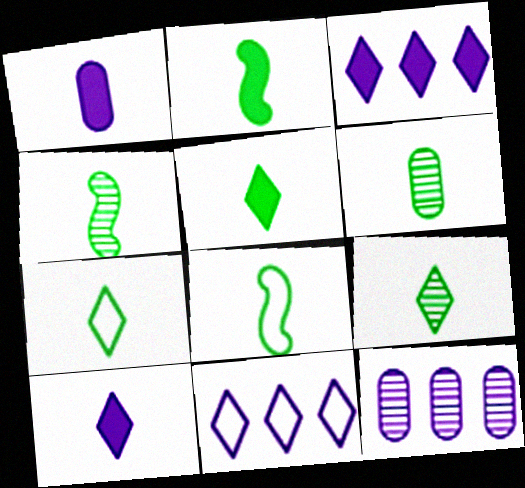[[2, 4, 8], 
[2, 6, 7], 
[4, 6, 9], 
[5, 6, 8], 
[5, 7, 9]]